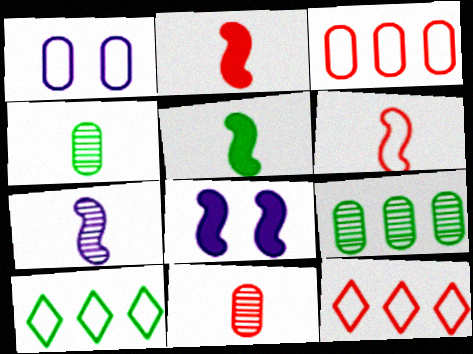[[1, 6, 10], 
[4, 8, 12], 
[5, 6, 7], 
[8, 10, 11]]